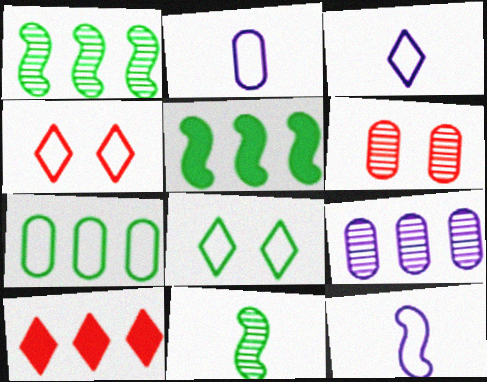[[2, 3, 12], 
[3, 5, 6], 
[4, 7, 12]]